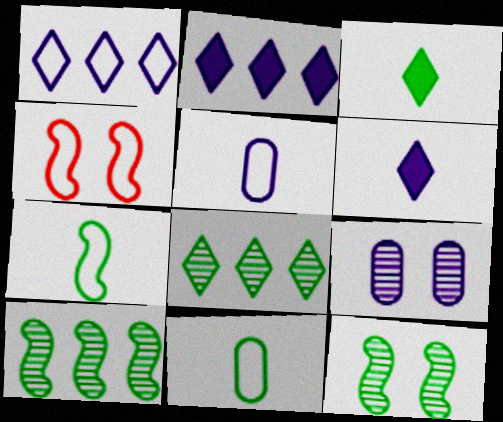[[1, 4, 11]]